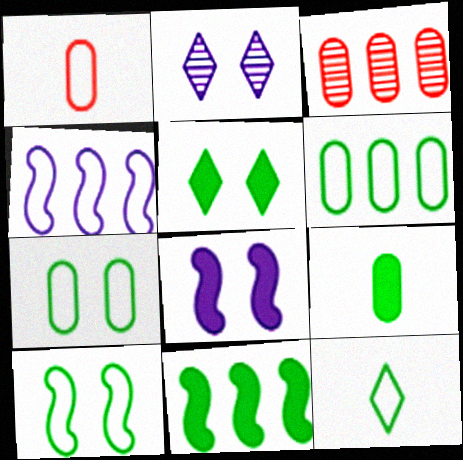[[1, 2, 11], 
[3, 8, 12], 
[5, 9, 11], 
[6, 10, 12]]